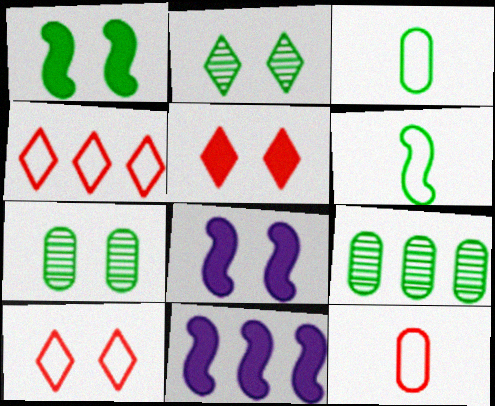[[2, 11, 12], 
[4, 9, 11], 
[7, 8, 10]]